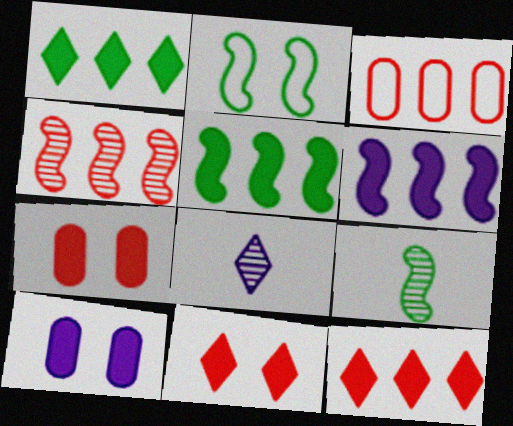[[2, 5, 9], 
[3, 4, 12]]